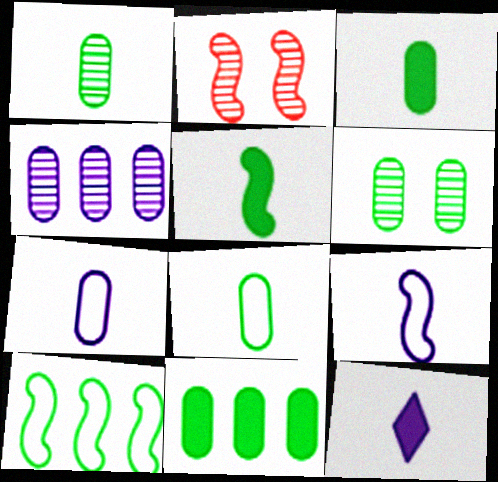[[1, 3, 8], 
[6, 8, 11]]